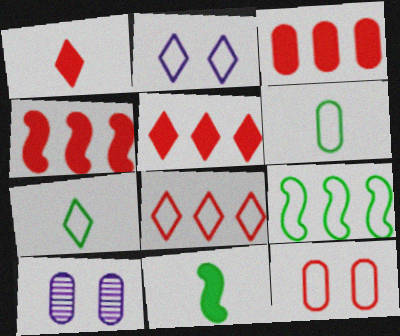[[1, 9, 10], 
[2, 7, 8], 
[3, 4, 5], 
[3, 6, 10], 
[4, 7, 10], 
[8, 10, 11]]